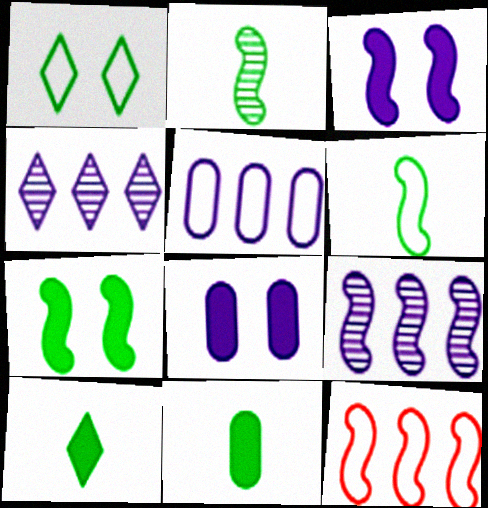[[2, 3, 12]]